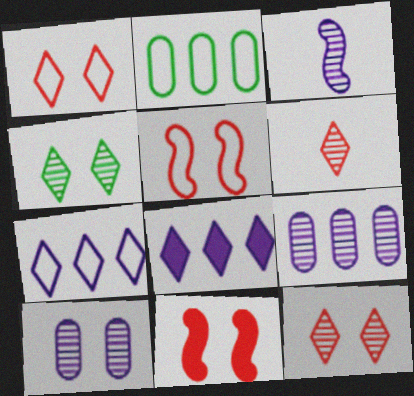[]